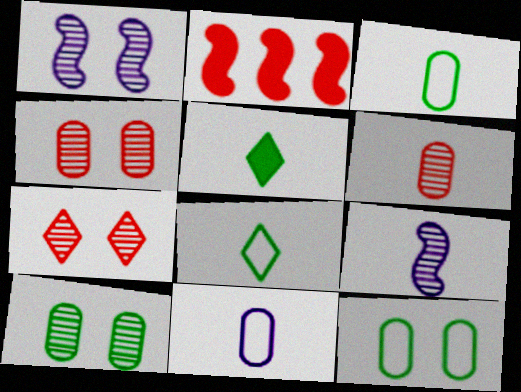[[1, 7, 10]]